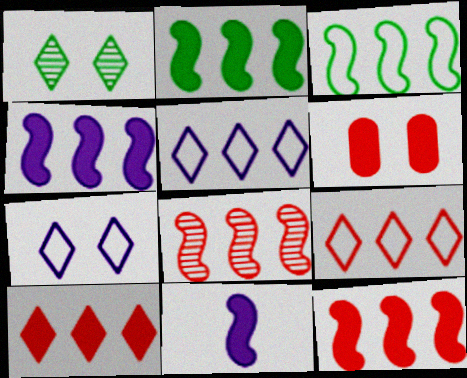[[2, 4, 12], 
[3, 4, 8]]